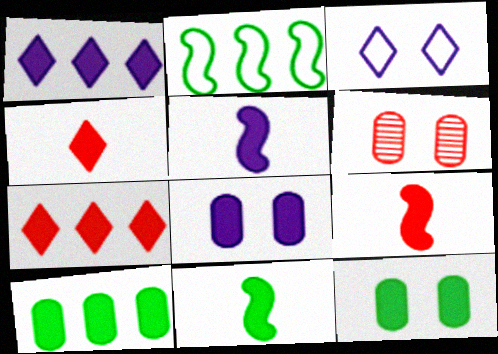[[1, 5, 8], 
[1, 9, 12], 
[5, 7, 12], 
[5, 9, 11], 
[7, 8, 11]]